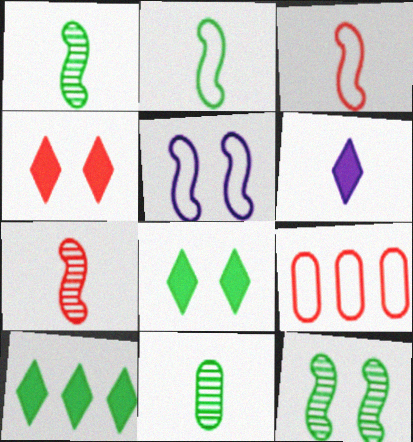[[3, 6, 11], 
[4, 6, 10], 
[4, 7, 9], 
[6, 9, 12]]